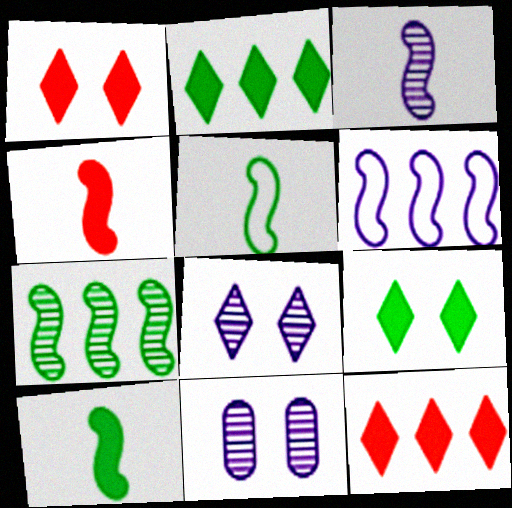[[3, 4, 5], 
[5, 11, 12]]